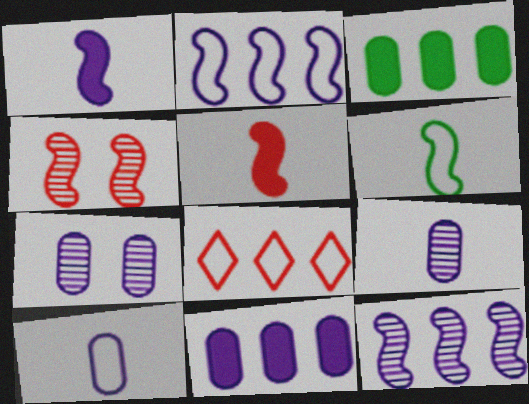[[3, 8, 12], 
[7, 10, 11]]